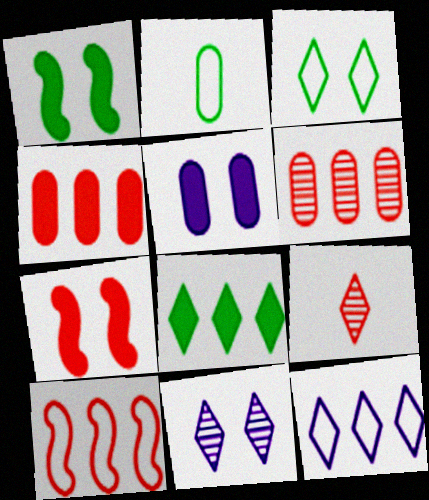[[2, 5, 6]]